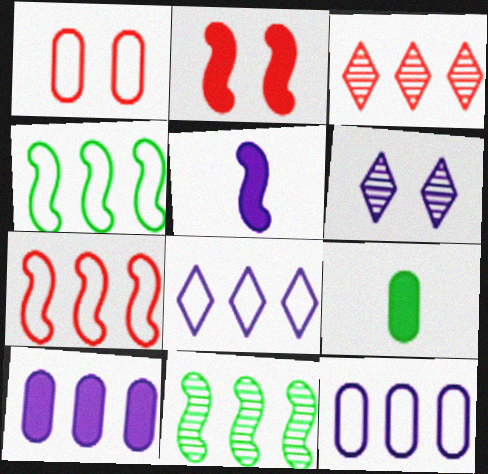[[3, 4, 10], 
[5, 6, 12], 
[6, 7, 9]]